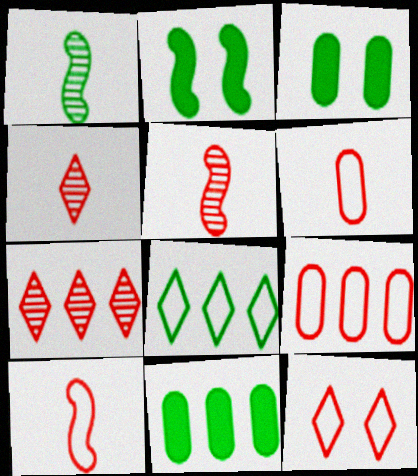[[1, 3, 8], 
[9, 10, 12]]